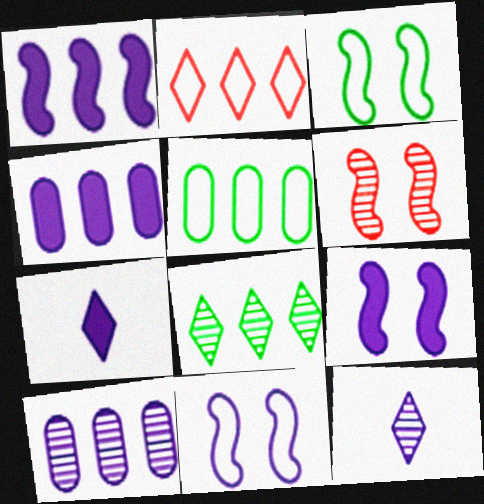[[3, 6, 9], 
[4, 7, 9], 
[4, 11, 12], 
[5, 6, 7], 
[7, 10, 11]]